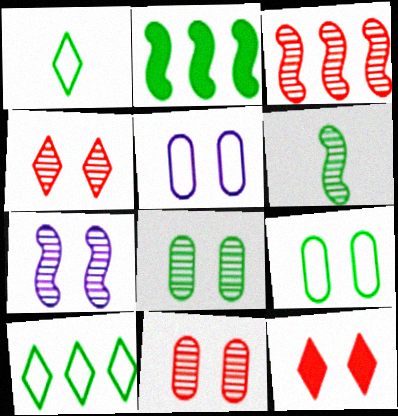[[1, 2, 8], 
[3, 6, 7], 
[4, 7, 8], 
[7, 9, 12]]